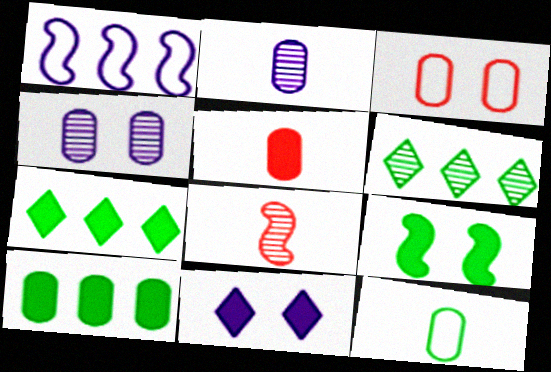[[1, 2, 11], 
[1, 8, 9], 
[2, 3, 10], 
[2, 5, 12], 
[4, 6, 8], 
[6, 9, 12]]